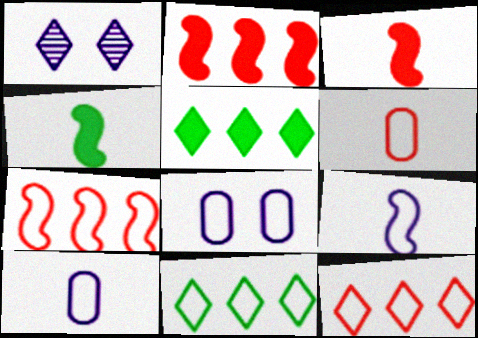[]